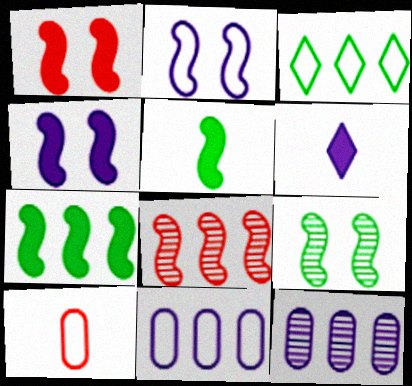[[1, 2, 9], 
[2, 3, 10], 
[2, 5, 8], 
[2, 6, 12]]